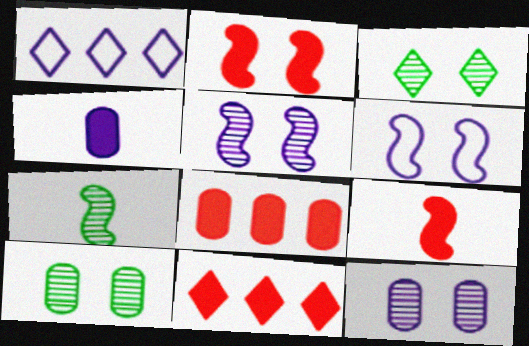[[1, 4, 5], 
[1, 9, 10]]